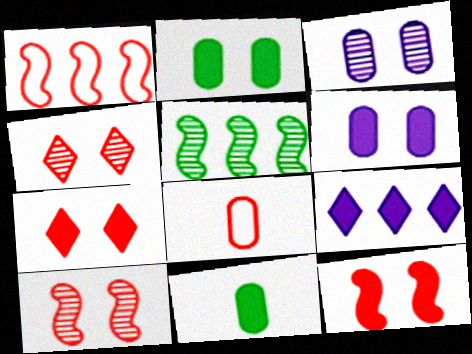[[9, 11, 12]]